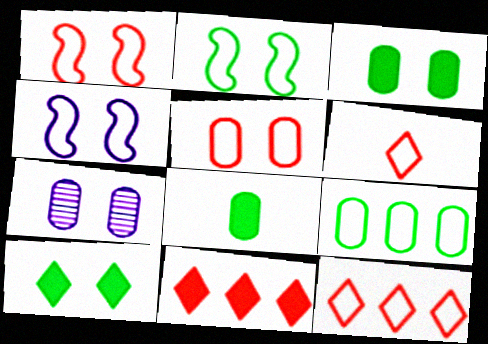[[1, 2, 4], 
[1, 7, 10], 
[3, 5, 7], 
[4, 6, 9]]